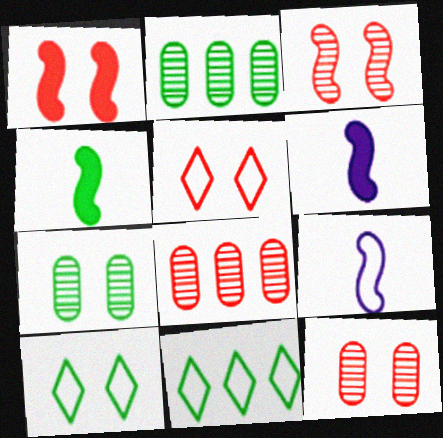[[1, 5, 12], 
[2, 4, 10], 
[2, 5, 6], 
[4, 7, 11], 
[6, 8, 10], 
[6, 11, 12]]